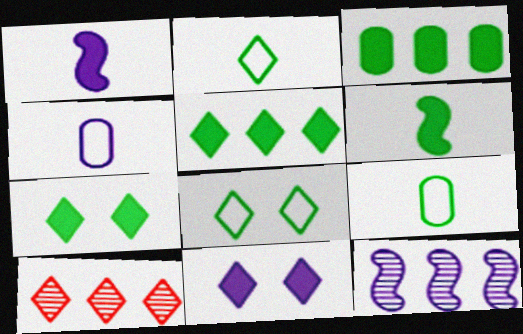[[2, 10, 11], 
[3, 6, 7], 
[4, 11, 12]]